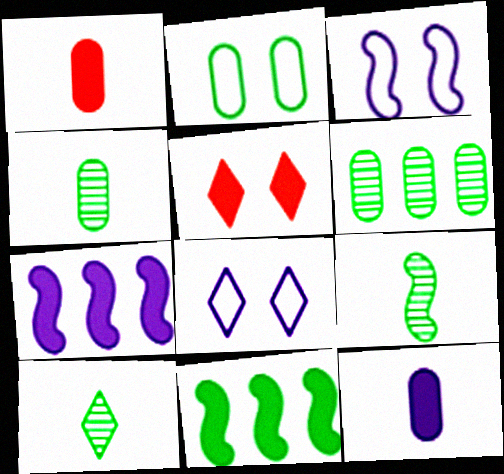[[2, 10, 11], 
[4, 9, 10], 
[5, 11, 12]]